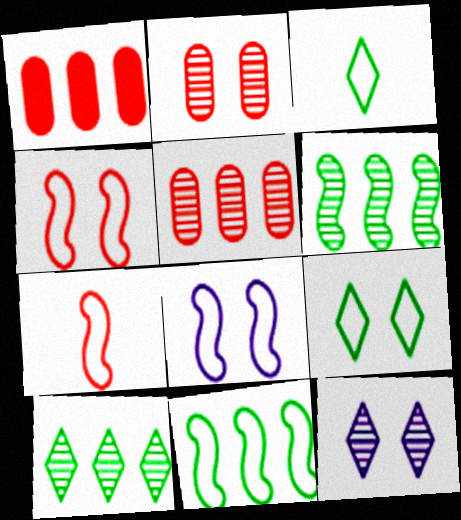[[7, 8, 11]]